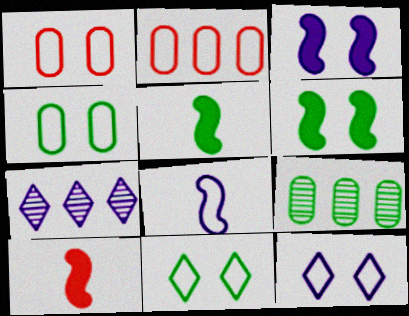[[1, 5, 7], 
[2, 8, 11], 
[4, 7, 10], 
[5, 9, 11], 
[9, 10, 12]]